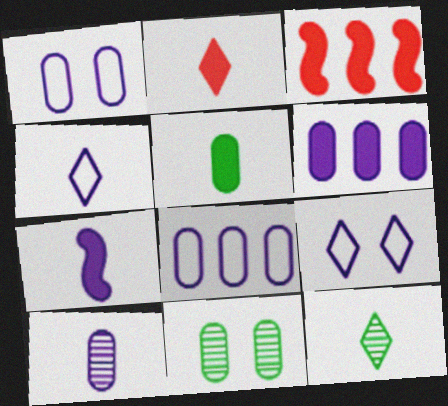[[1, 3, 12], 
[1, 6, 10], 
[2, 4, 12], 
[2, 5, 7], 
[3, 4, 11], 
[4, 7, 10]]